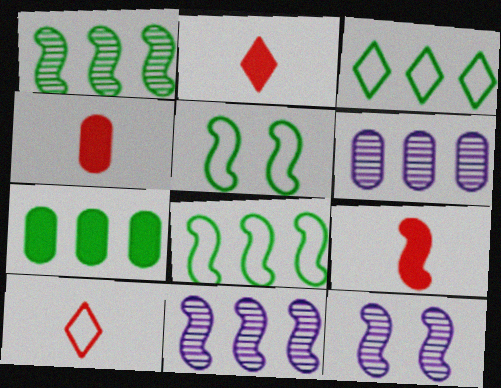[[1, 3, 7], 
[2, 4, 9], 
[2, 5, 6], 
[3, 4, 12], 
[5, 9, 11], 
[7, 10, 12], 
[8, 9, 12]]